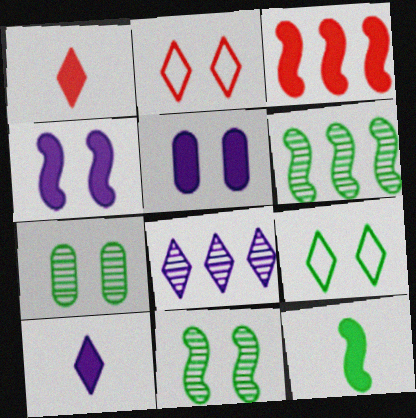[[1, 8, 9], 
[2, 4, 7], 
[2, 5, 11], 
[3, 4, 12]]